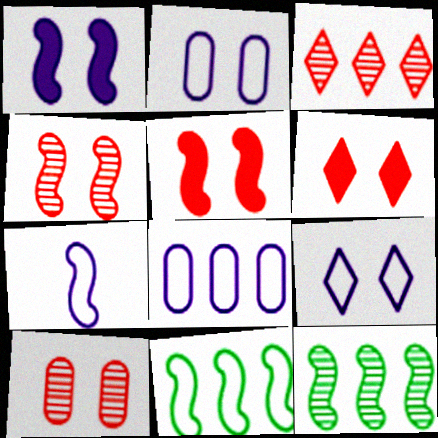[[5, 7, 12], 
[7, 8, 9]]